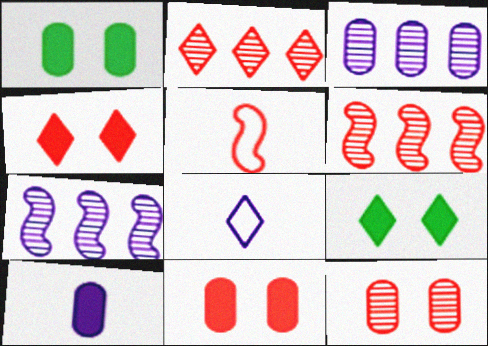[[1, 6, 8], 
[2, 5, 11], 
[2, 8, 9], 
[3, 5, 9]]